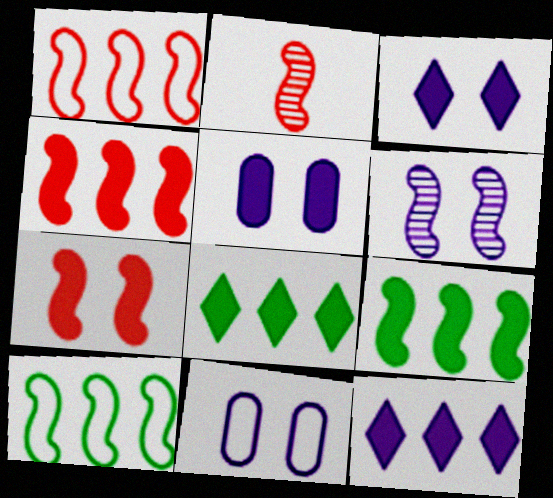[[1, 2, 7], 
[2, 8, 11], 
[3, 6, 11]]